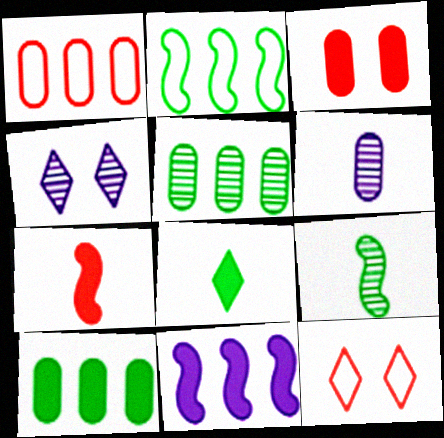[[3, 8, 11]]